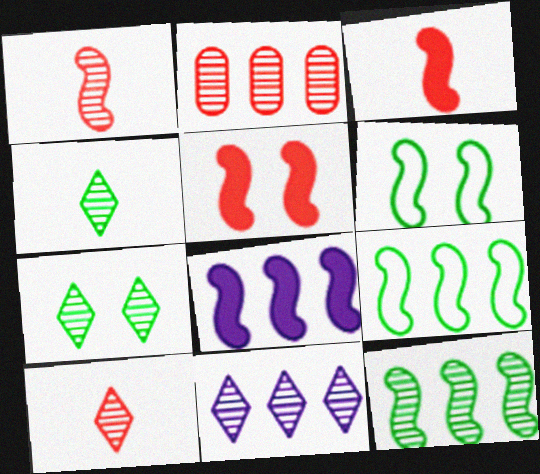[[1, 6, 8], 
[2, 11, 12], 
[7, 10, 11]]